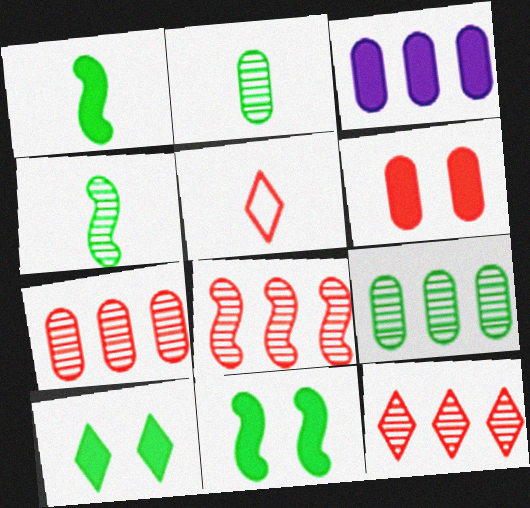[[5, 6, 8], 
[7, 8, 12]]